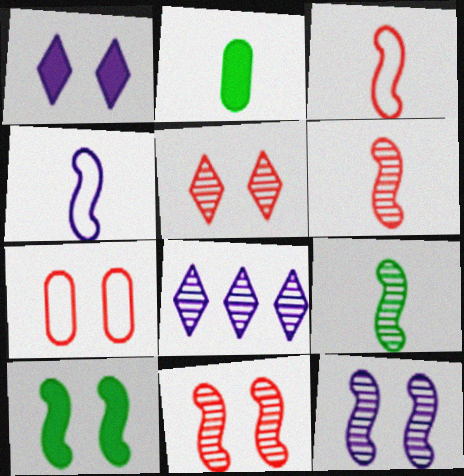[]